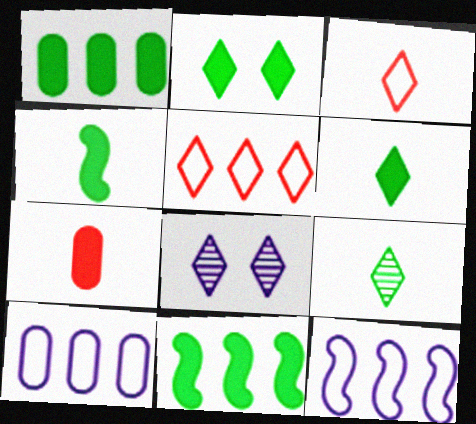[[1, 2, 4], 
[5, 6, 8]]